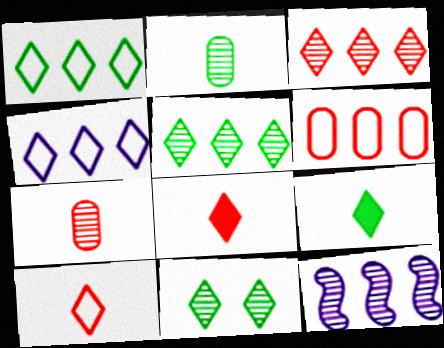[[1, 9, 11], 
[4, 8, 11], 
[7, 11, 12]]